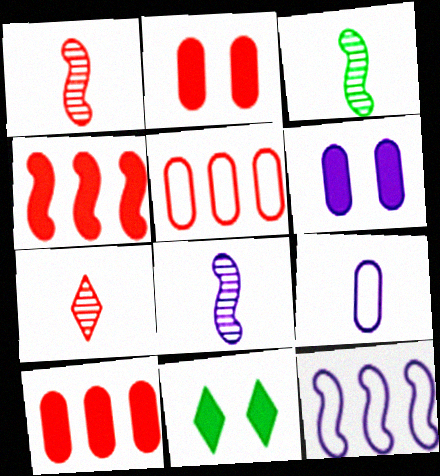[[1, 3, 8], 
[5, 8, 11]]